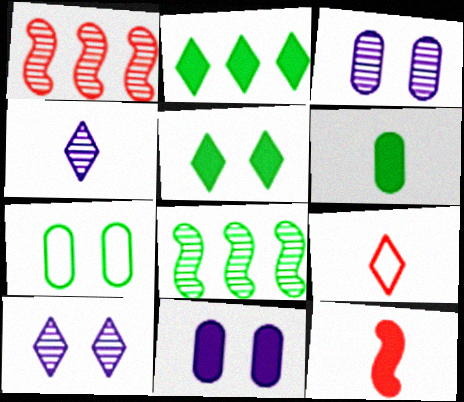[[2, 9, 10], 
[2, 11, 12], 
[8, 9, 11]]